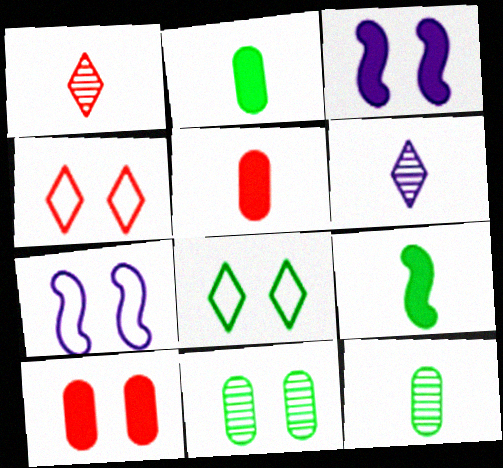[[3, 4, 11]]